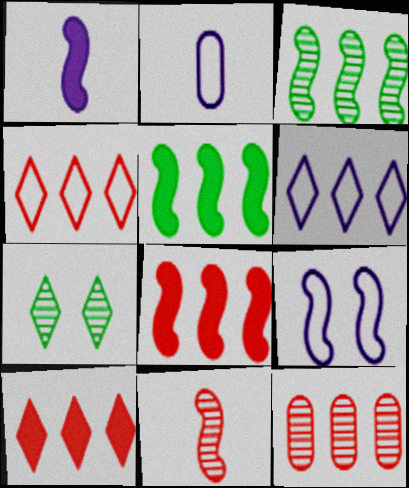[[2, 6, 9], 
[2, 7, 8], 
[4, 8, 12], 
[5, 6, 12], 
[5, 9, 11]]